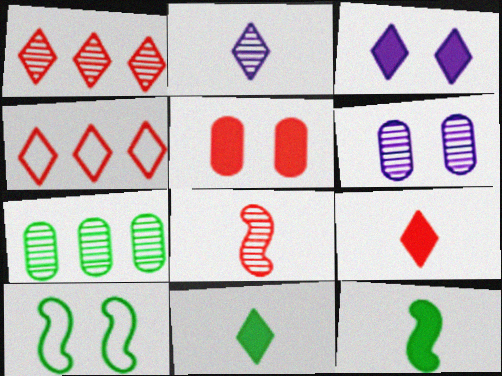[[4, 5, 8], 
[4, 6, 12], 
[7, 10, 11]]